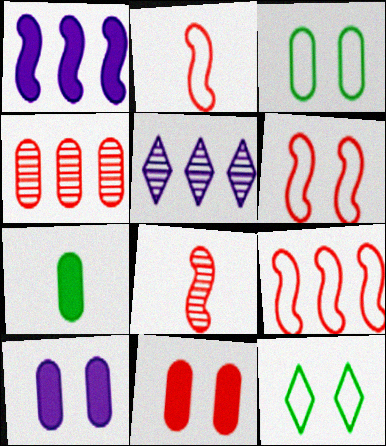[[2, 6, 9], 
[5, 6, 7]]